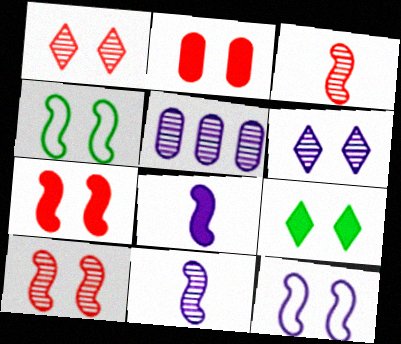[[2, 4, 6], 
[5, 6, 11]]